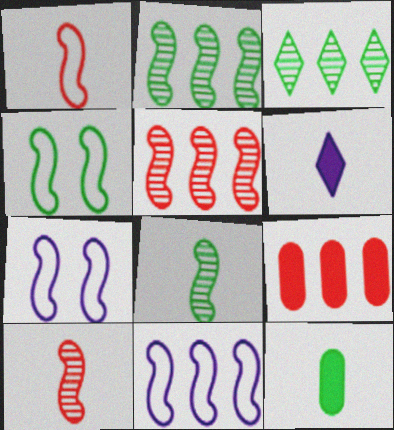[[1, 4, 11], 
[3, 4, 12], 
[3, 9, 11]]